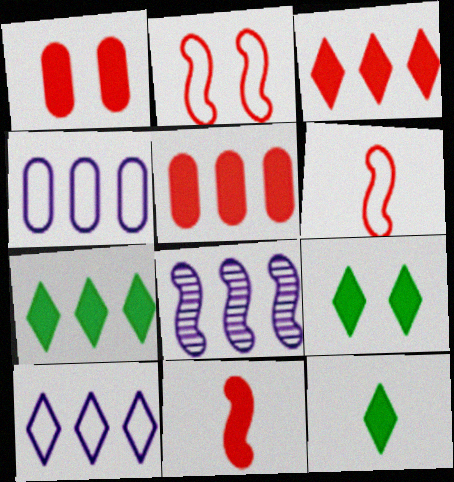[[1, 3, 11], 
[7, 9, 12]]